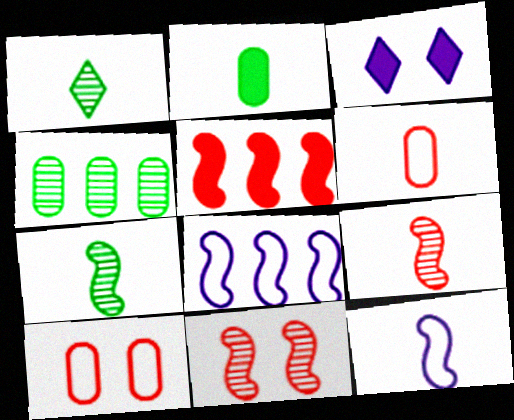[[2, 3, 5]]